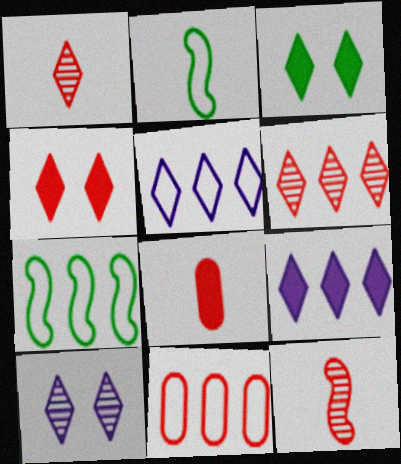[[1, 3, 5], 
[4, 11, 12], 
[5, 7, 11], 
[7, 8, 10]]